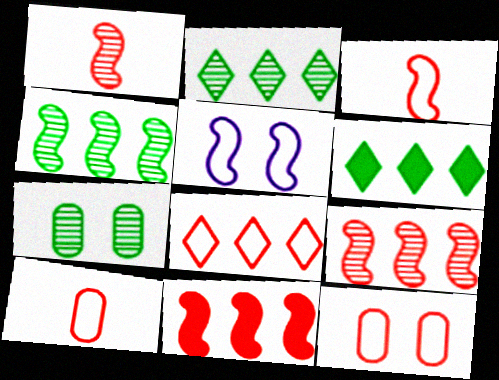[[3, 8, 12]]